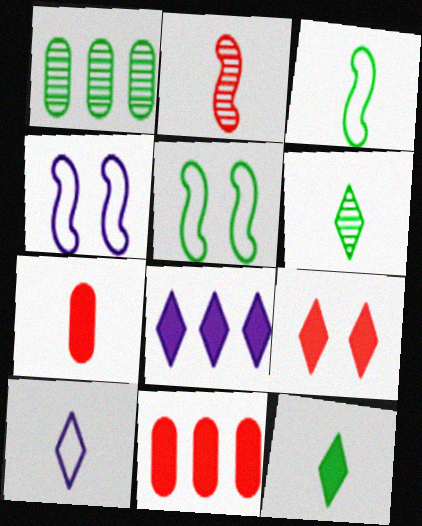[[1, 5, 12], 
[4, 6, 11], 
[8, 9, 12]]